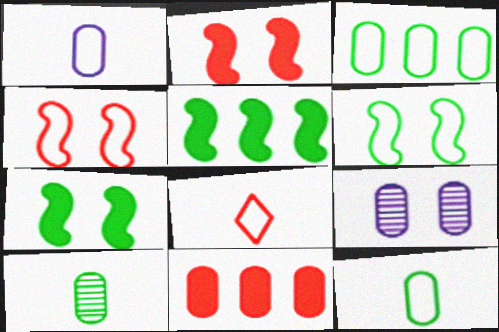[[5, 8, 9], 
[9, 11, 12]]